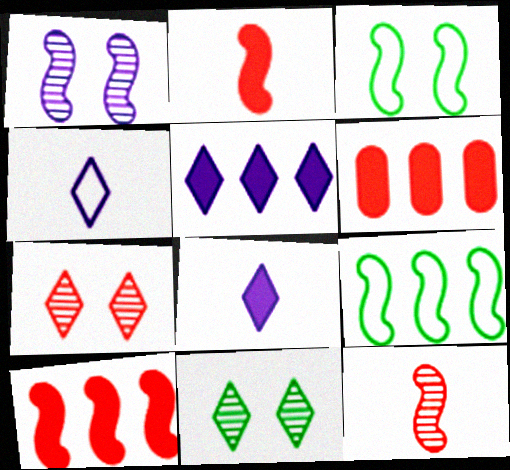[[1, 2, 9]]